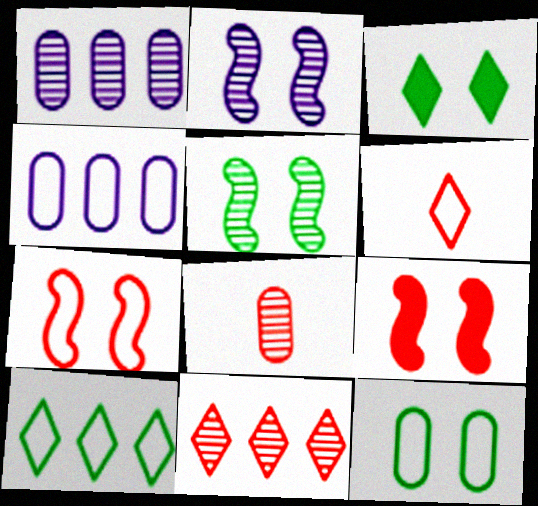[[3, 5, 12]]